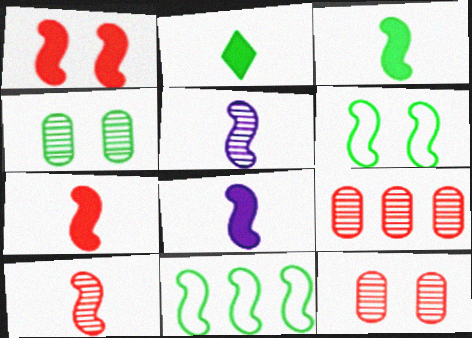[[1, 5, 11], 
[2, 4, 11], 
[3, 7, 8]]